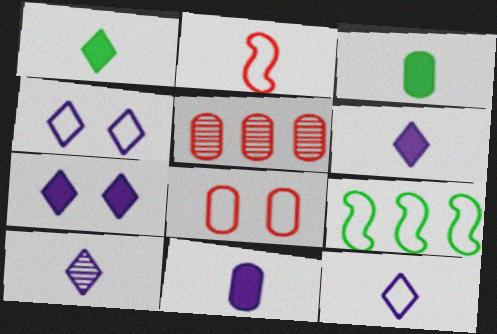[[2, 3, 10], 
[6, 10, 12], 
[8, 9, 12]]